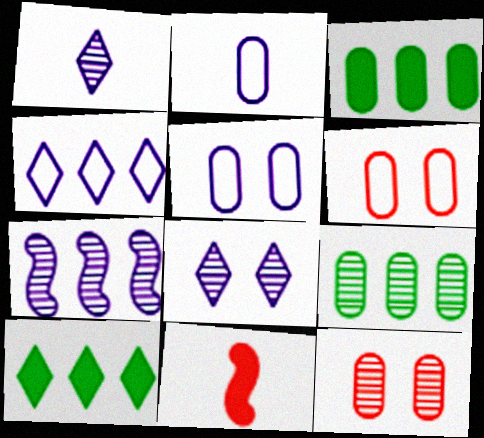[[2, 3, 12]]